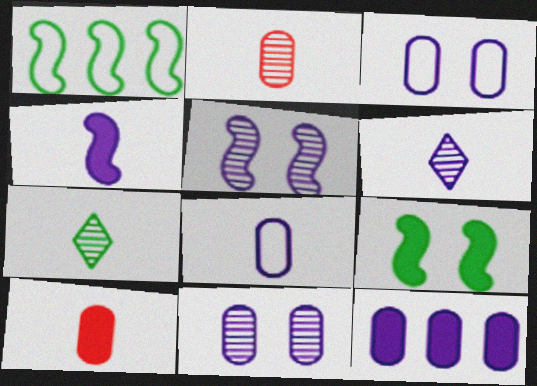[[4, 6, 8], 
[8, 11, 12]]